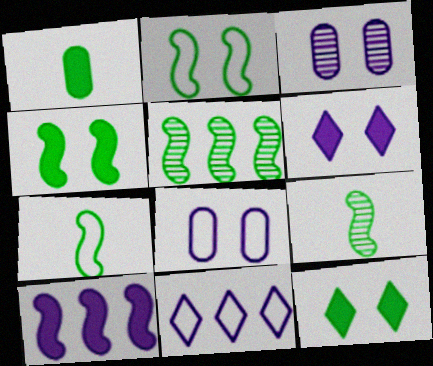[[4, 5, 7]]